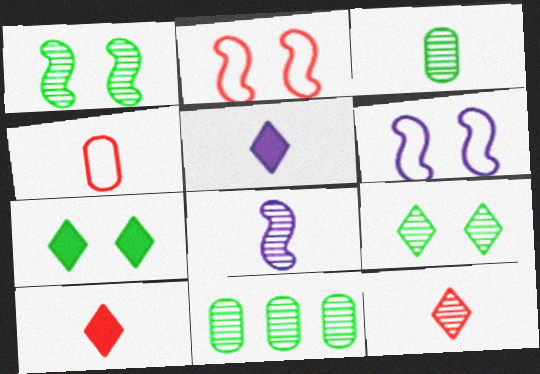[[2, 5, 11], 
[3, 8, 12], 
[6, 10, 11]]